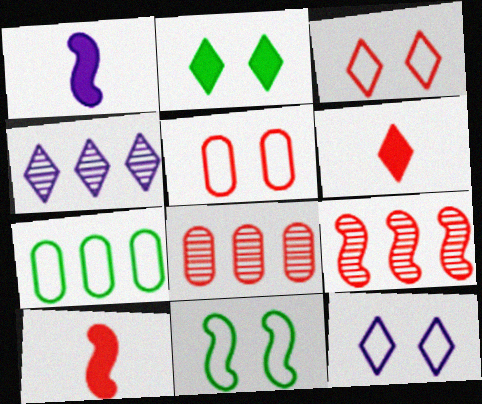[[1, 9, 11], 
[3, 8, 10], 
[5, 6, 9], 
[5, 11, 12]]